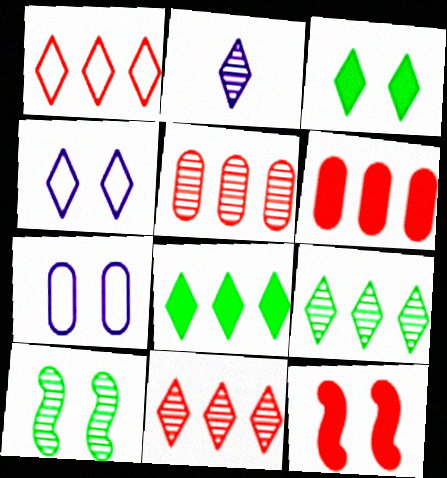[[1, 2, 3], 
[2, 5, 10]]